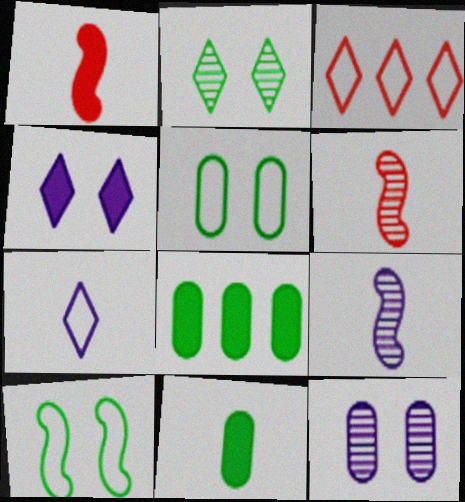[[1, 4, 8], 
[6, 7, 11]]